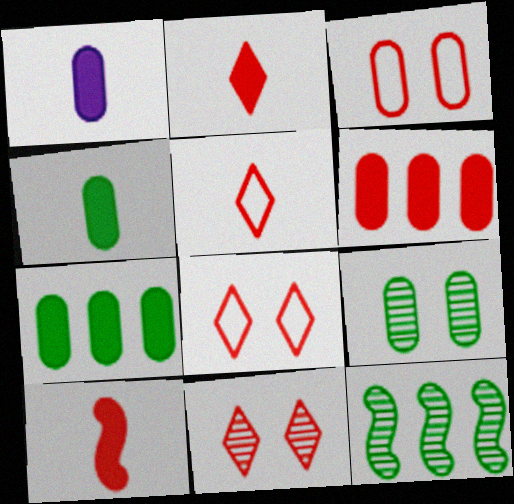[[1, 8, 12]]